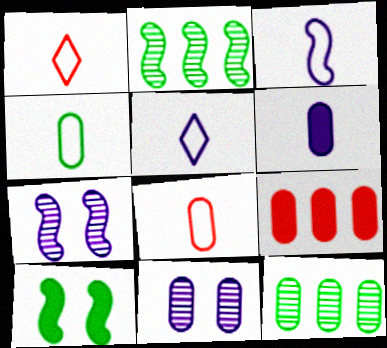[[1, 3, 4], 
[4, 9, 11]]